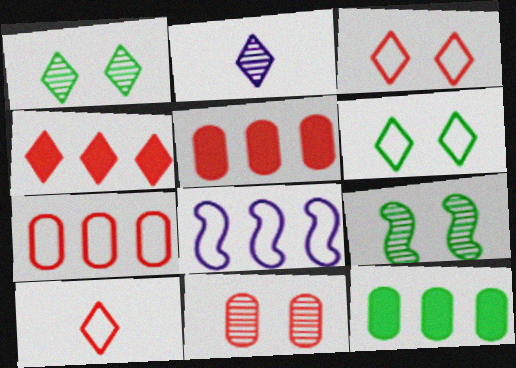[[2, 4, 6]]